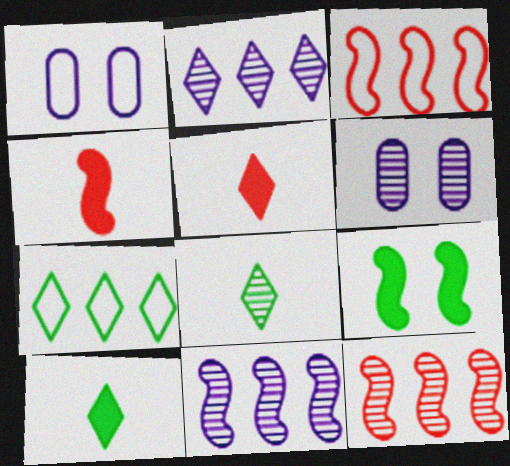[[1, 10, 12], 
[3, 6, 10], 
[4, 6, 7], 
[6, 8, 12]]